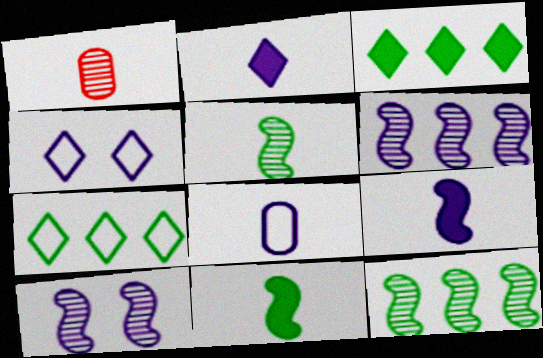[]